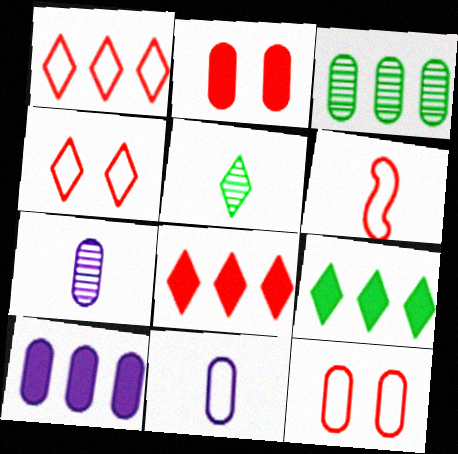[[1, 6, 12], 
[2, 3, 11]]